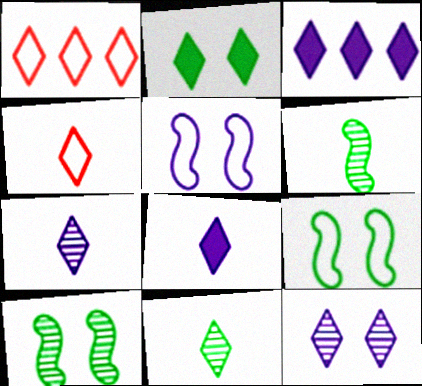[[1, 2, 7], 
[4, 8, 11]]